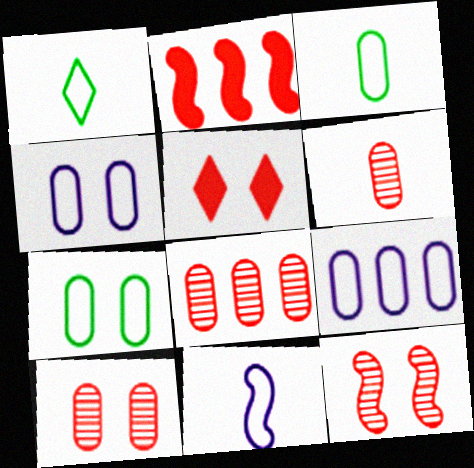[[6, 8, 10]]